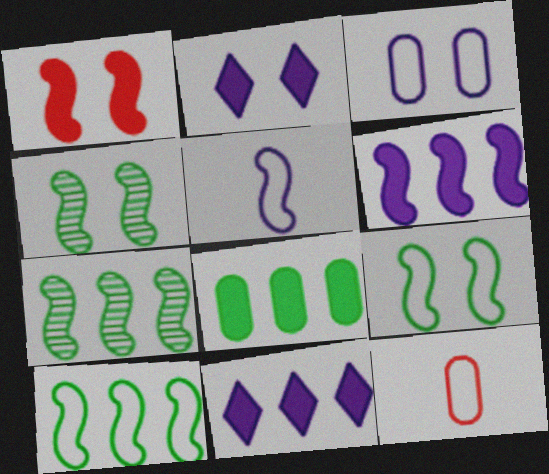[[1, 5, 7], 
[2, 7, 12], 
[4, 11, 12]]